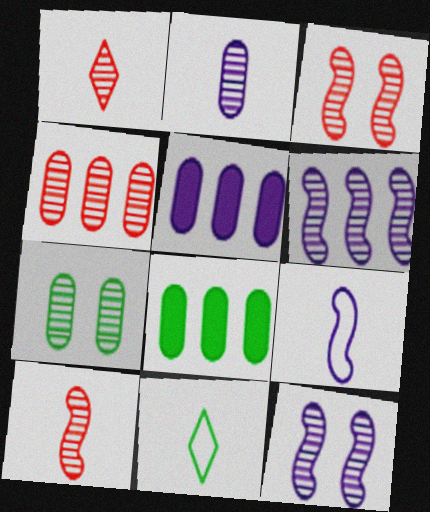[[1, 3, 4], 
[1, 6, 7], 
[2, 4, 7], 
[3, 5, 11]]